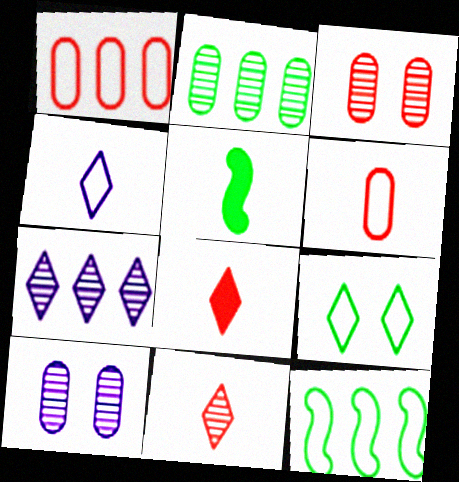[[2, 5, 9], 
[7, 8, 9], 
[8, 10, 12]]